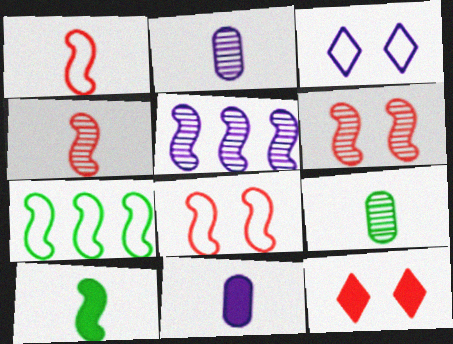[[2, 7, 12], 
[3, 5, 11], 
[5, 8, 10]]